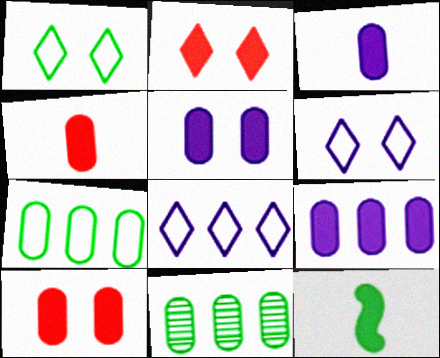[[1, 11, 12], 
[2, 9, 12], 
[3, 5, 9]]